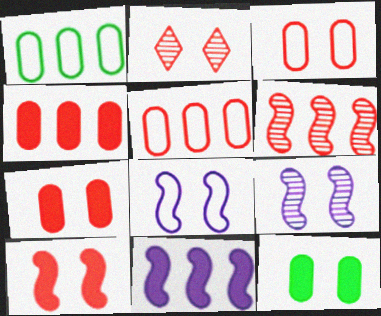[[2, 3, 10], 
[2, 8, 12]]